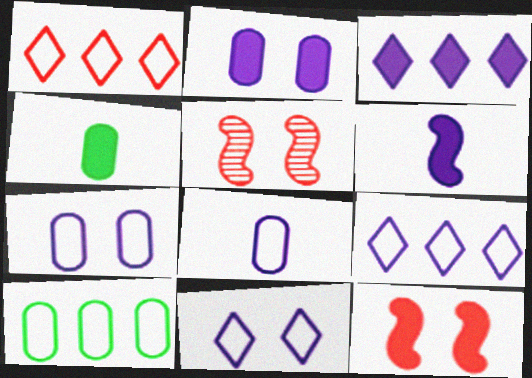[[2, 3, 6], 
[3, 4, 12], 
[4, 5, 9]]